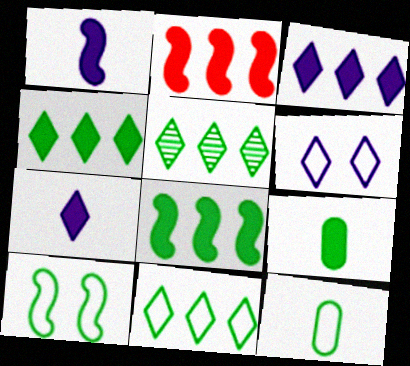[[4, 5, 11], 
[5, 9, 10], 
[10, 11, 12]]